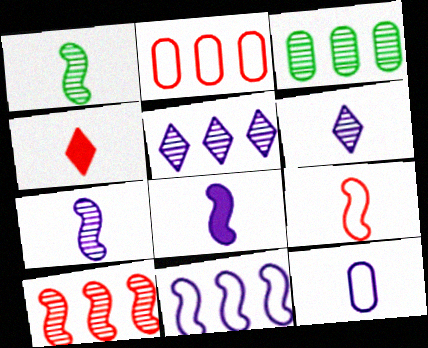[[1, 4, 12], 
[1, 8, 9], 
[3, 5, 10], 
[6, 8, 12]]